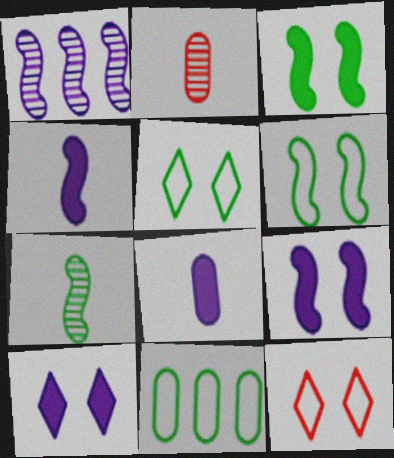[]